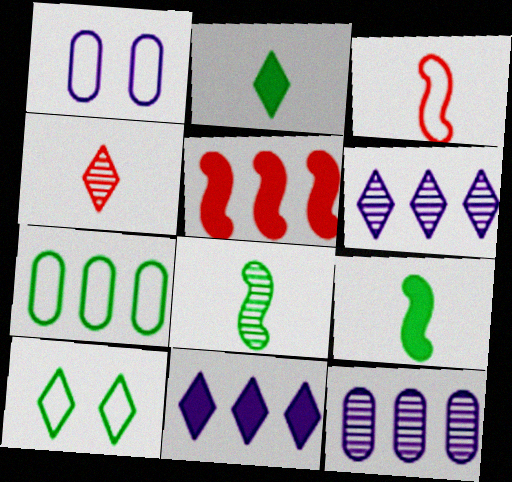[[4, 10, 11], 
[5, 6, 7]]